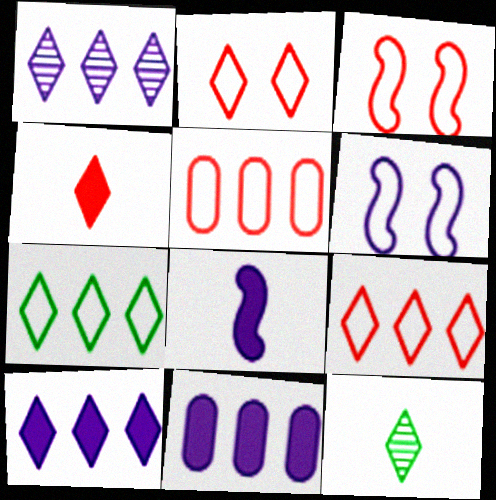[[2, 10, 12], 
[3, 11, 12]]